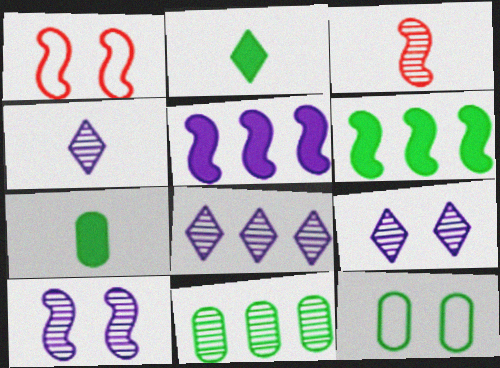[[1, 7, 8], 
[3, 9, 11], 
[4, 8, 9], 
[7, 11, 12]]